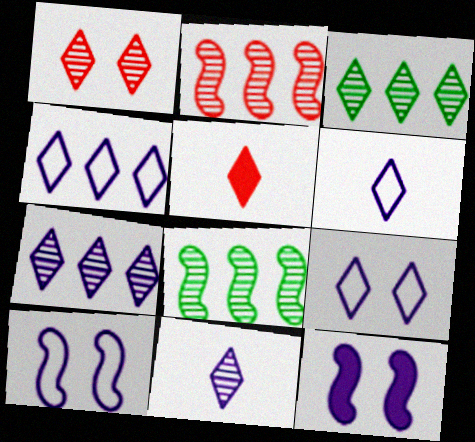[[1, 3, 11], 
[3, 5, 9], 
[4, 6, 9]]